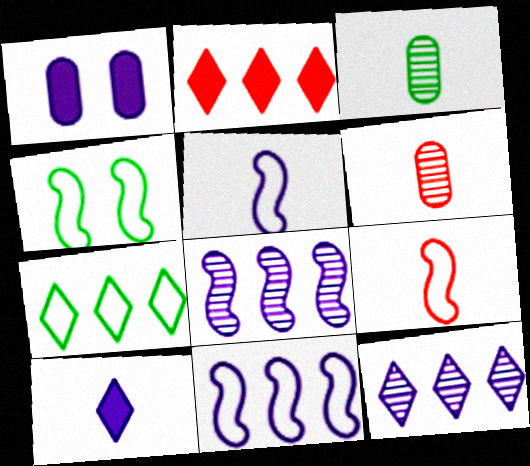[[1, 5, 12], 
[2, 7, 12], 
[3, 9, 10], 
[4, 9, 11]]